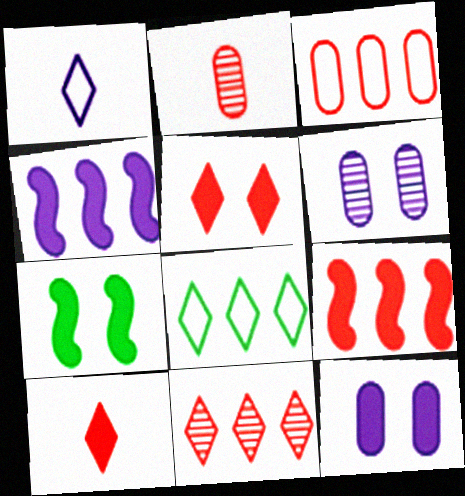[[1, 4, 6], 
[3, 9, 11], 
[5, 7, 12]]